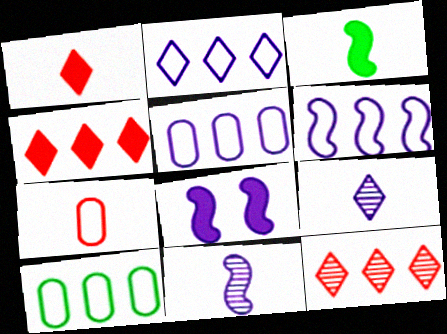[[2, 5, 6], 
[3, 7, 9], 
[5, 8, 9], 
[6, 8, 11]]